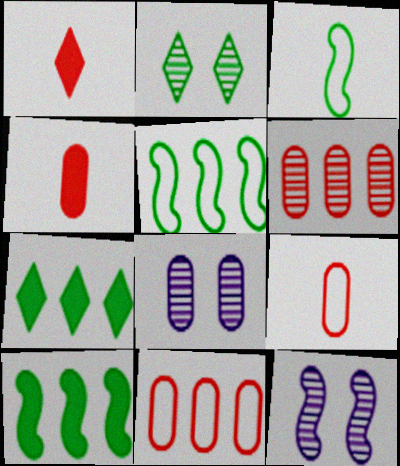[[1, 5, 8], 
[7, 9, 12]]